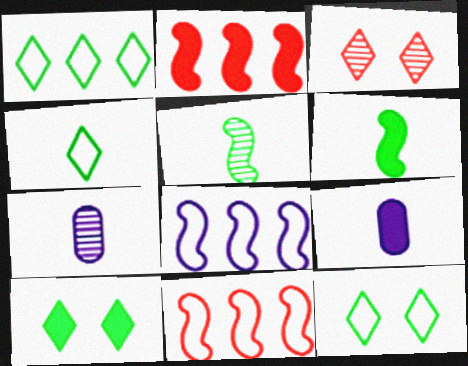[[1, 4, 12], 
[2, 7, 12], 
[2, 9, 10], 
[7, 10, 11]]